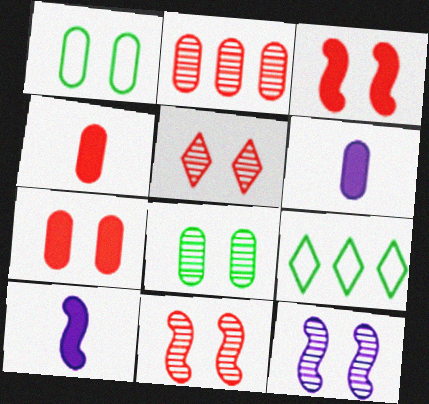[[1, 2, 6], 
[4, 9, 12], 
[5, 8, 12], 
[6, 9, 11]]